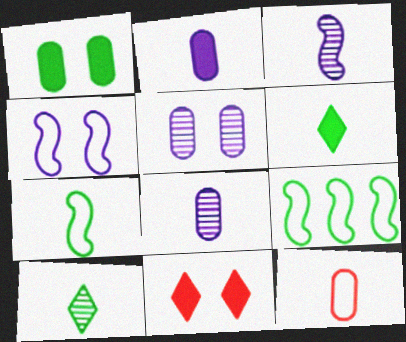[[1, 9, 10], 
[3, 6, 12], 
[8, 9, 11]]